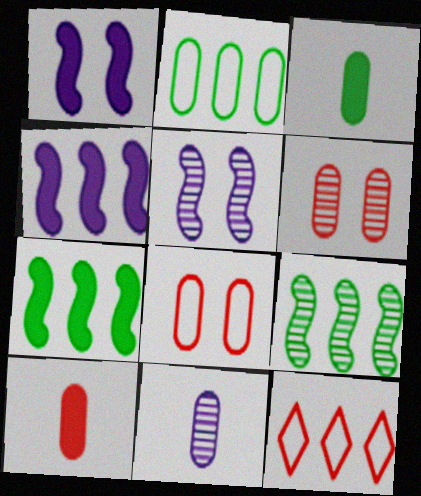[[3, 5, 12]]